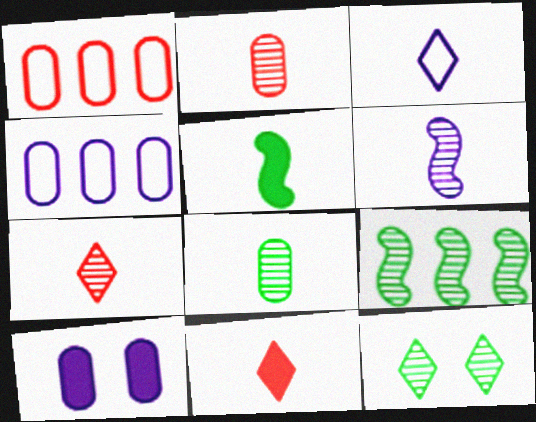[[1, 8, 10], 
[2, 3, 5], 
[6, 7, 8], 
[8, 9, 12]]